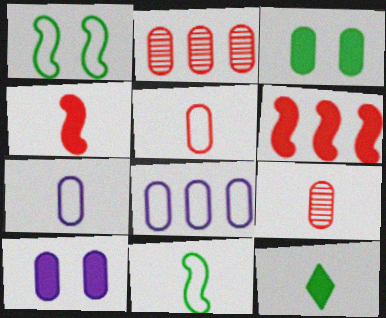[[2, 3, 7], 
[3, 8, 9], 
[6, 10, 12]]